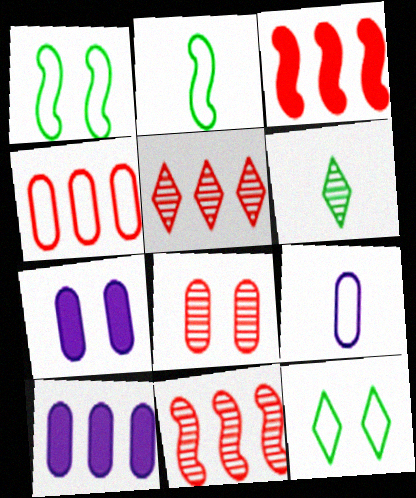[[2, 5, 7], 
[3, 4, 5]]